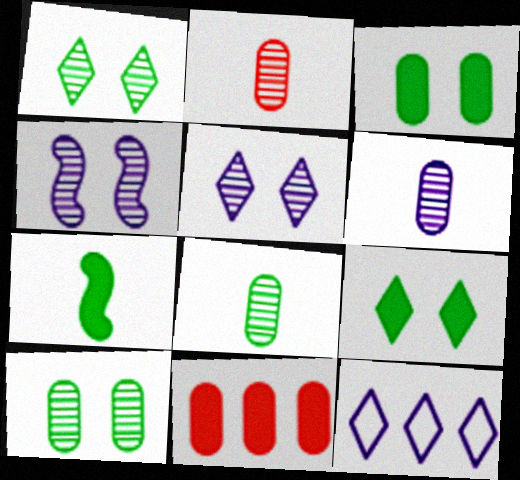[[2, 6, 8]]